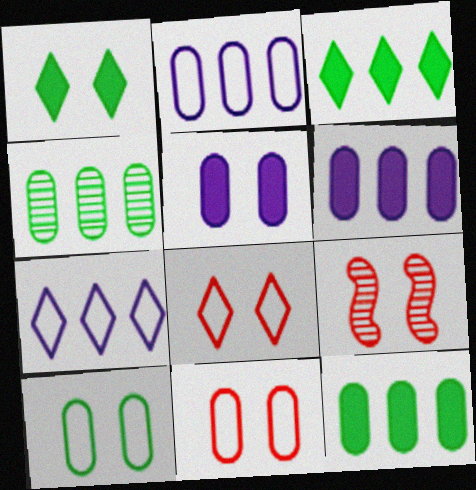[]